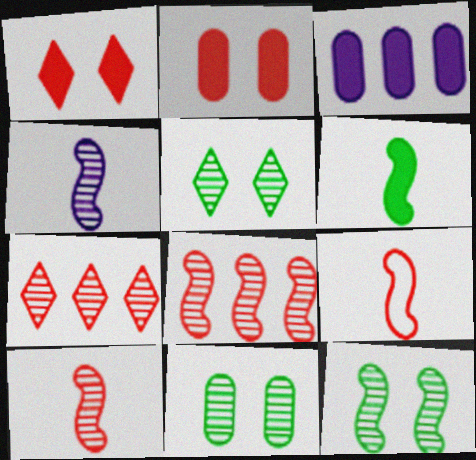[[1, 3, 6], 
[2, 7, 9], 
[3, 5, 9], 
[4, 6, 9], 
[4, 7, 11], 
[4, 8, 12], 
[5, 11, 12]]